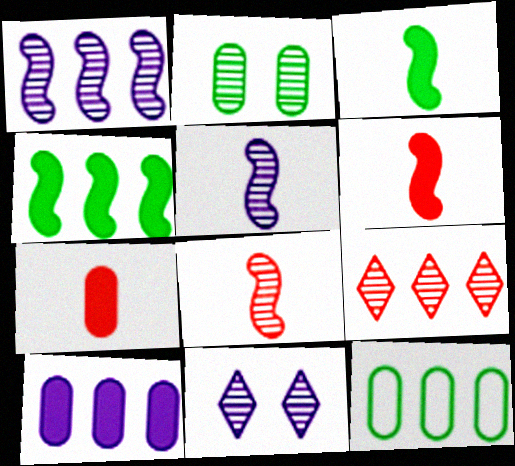[[2, 5, 9], 
[6, 11, 12]]